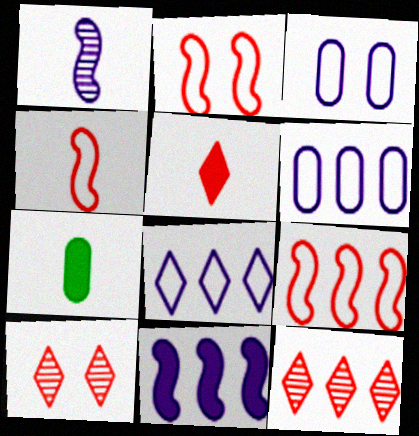[[2, 4, 9]]